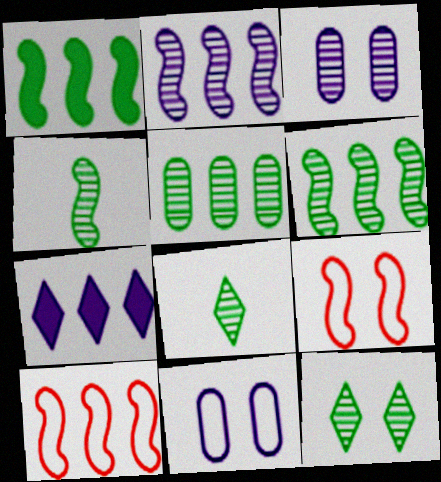[[1, 2, 10], 
[4, 5, 12], 
[5, 7, 10]]